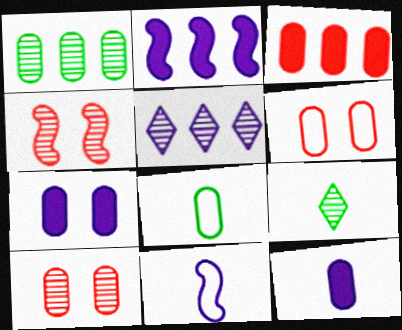[[1, 6, 12], 
[2, 6, 9], 
[5, 7, 11]]